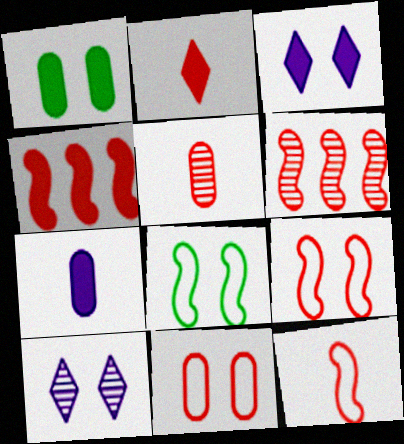[[1, 9, 10], 
[2, 5, 12], 
[2, 6, 11]]